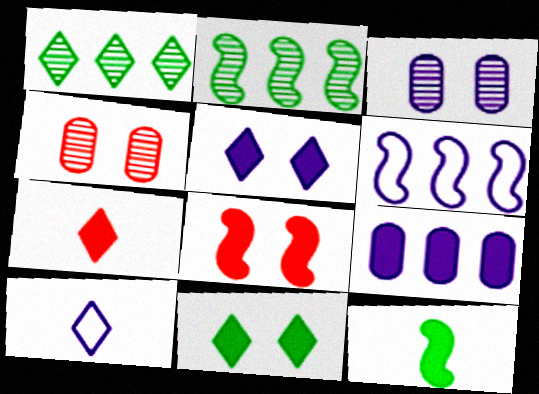[]